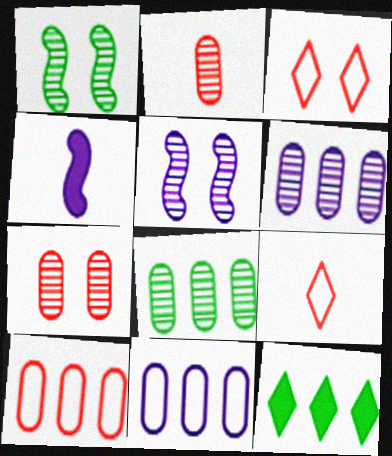[[3, 4, 8]]